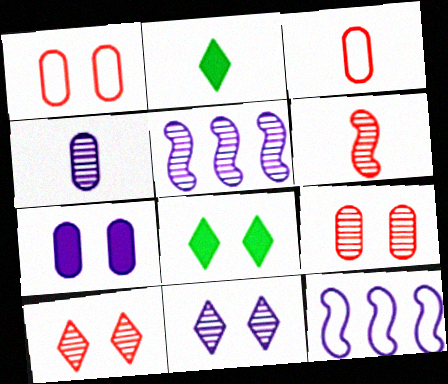[[1, 2, 5], 
[2, 9, 12], 
[3, 5, 8], 
[4, 5, 11]]